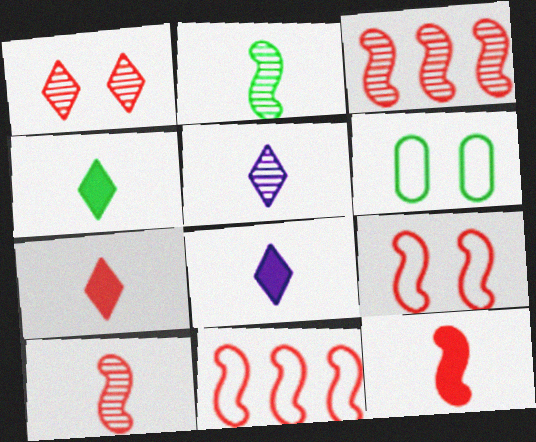[[3, 6, 8], 
[3, 9, 12], 
[4, 7, 8]]